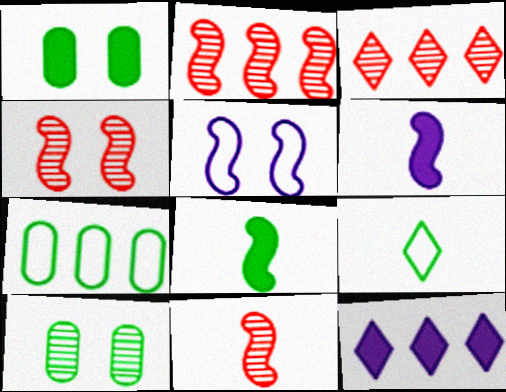[[2, 4, 11], 
[2, 5, 8], 
[2, 7, 12]]